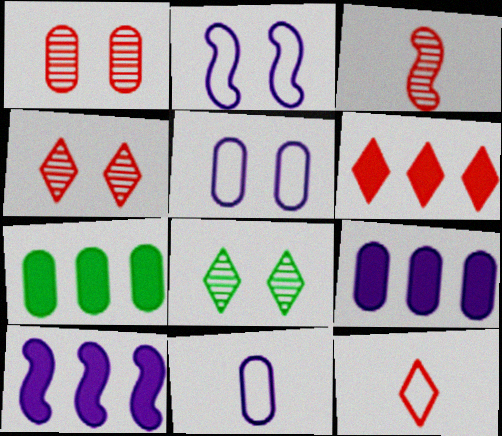[[1, 7, 11], 
[4, 6, 12], 
[6, 7, 10]]